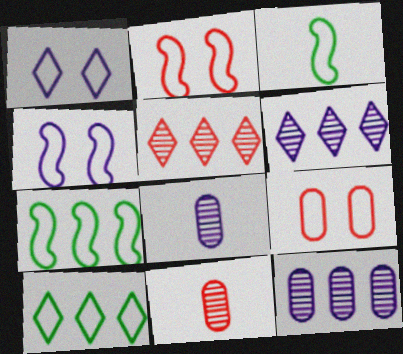[]